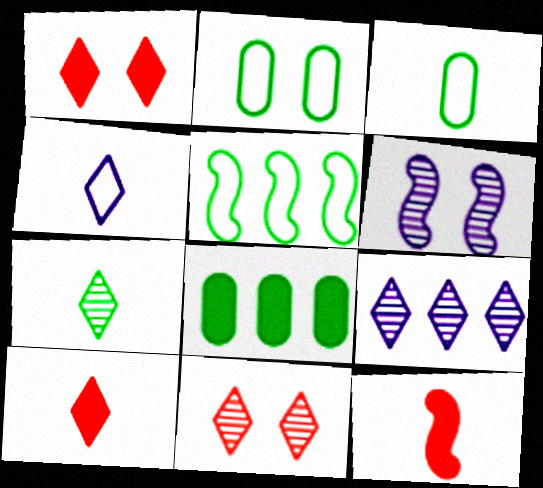[[1, 2, 6], 
[2, 9, 12], 
[4, 7, 10], 
[5, 6, 12], 
[7, 9, 11]]